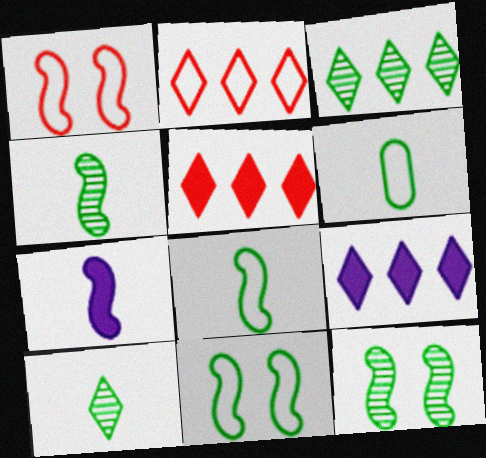[[2, 3, 9]]